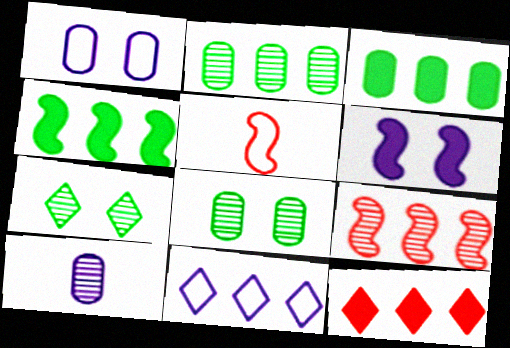[[3, 9, 11], 
[6, 10, 11], 
[7, 9, 10]]